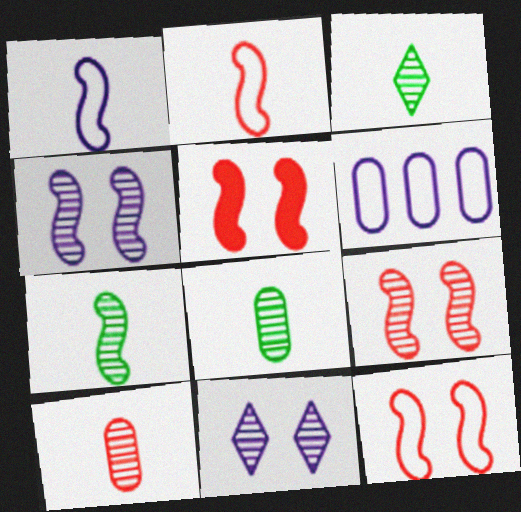[[3, 5, 6], 
[3, 7, 8], 
[5, 9, 12]]